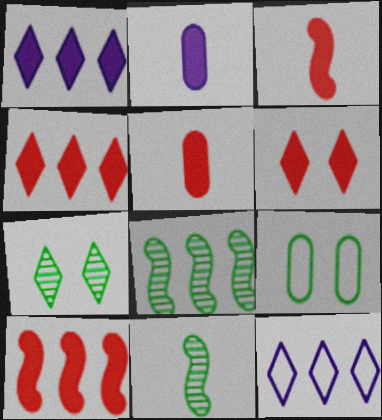[[5, 6, 10]]